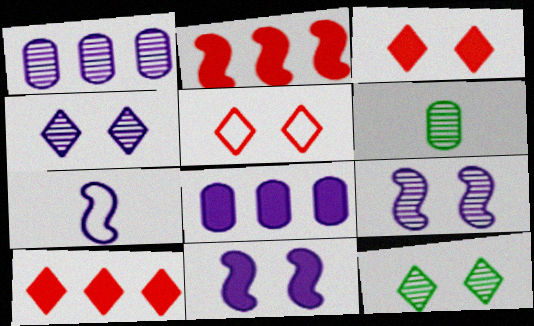[[4, 7, 8]]